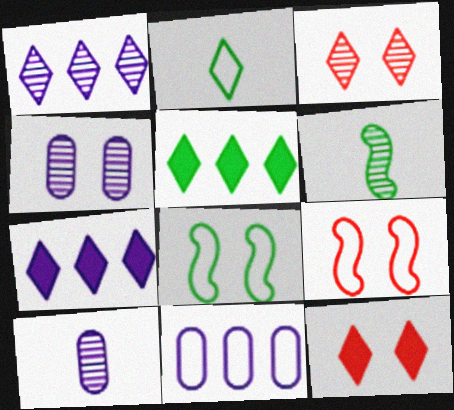[[1, 2, 12], 
[2, 3, 7], 
[2, 9, 11], 
[4, 8, 12], 
[5, 9, 10], 
[6, 11, 12]]